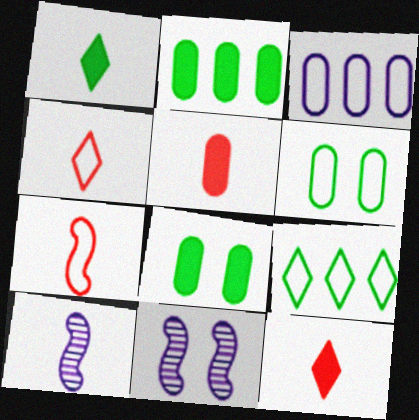[[2, 4, 11], 
[5, 9, 11]]